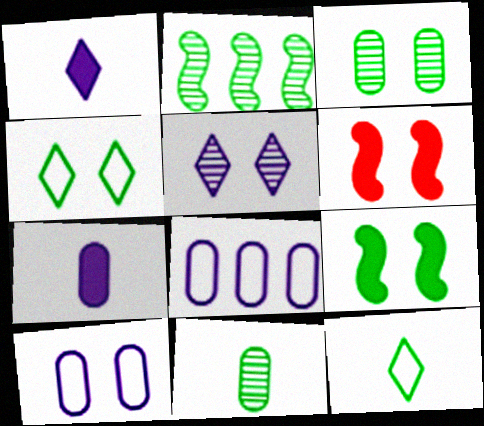[[3, 4, 9]]